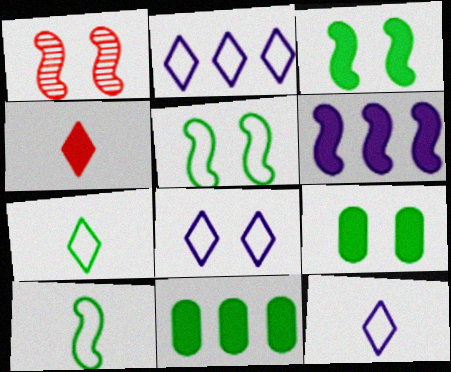[[1, 6, 10], 
[1, 8, 9], 
[1, 11, 12], 
[2, 8, 12], 
[4, 6, 9]]